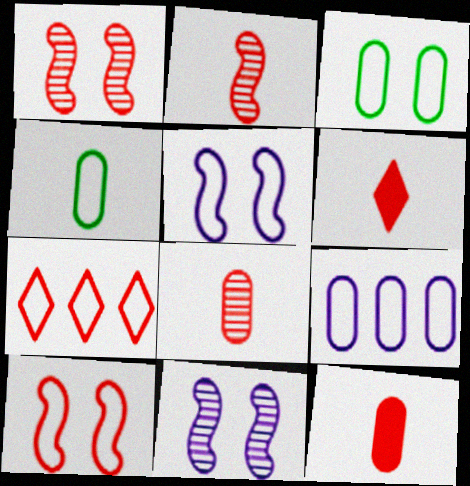[[1, 7, 12], 
[4, 5, 7]]